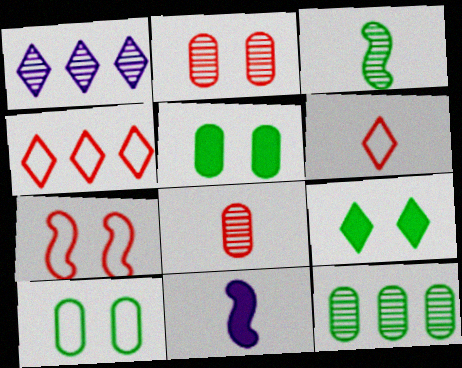[[1, 2, 3], 
[1, 6, 9]]